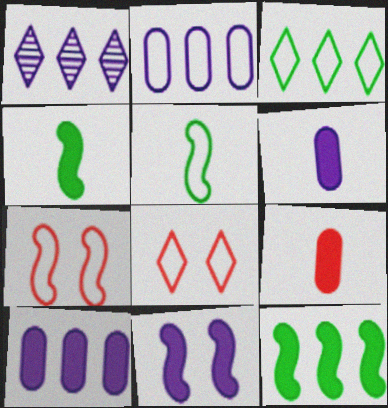[[2, 5, 8]]